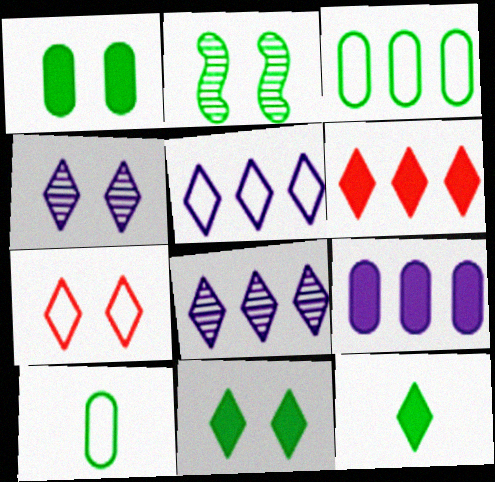[[2, 3, 12], 
[4, 7, 11], 
[7, 8, 12]]